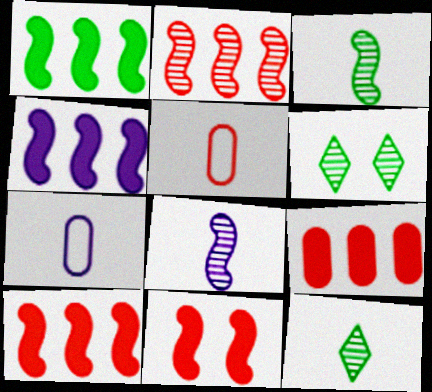[[1, 4, 10], 
[4, 5, 6], 
[6, 7, 10]]